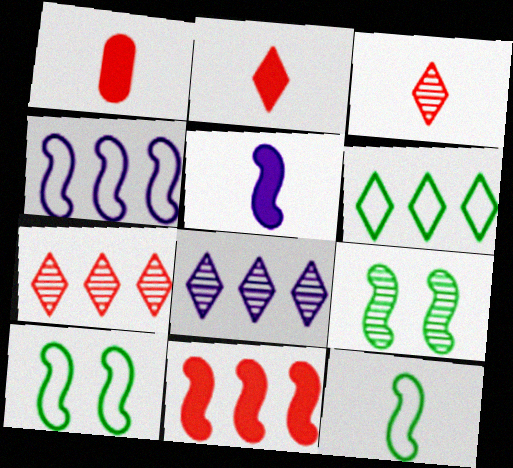[[1, 8, 10]]